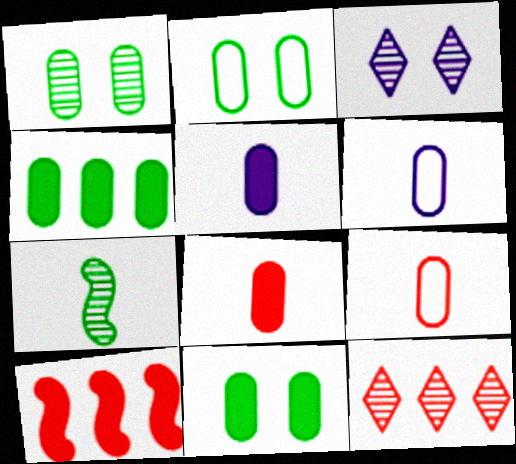[[1, 2, 11]]